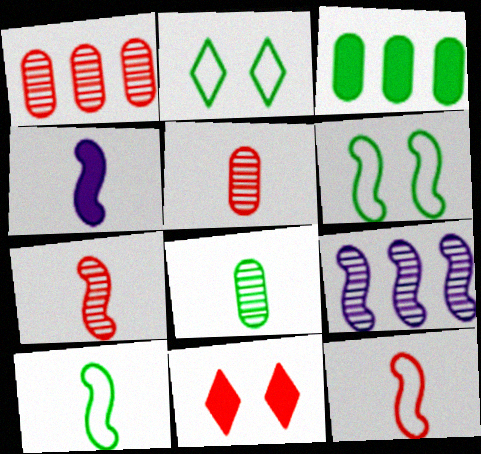[[1, 2, 4], 
[1, 11, 12], 
[3, 4, 11], 
[4, 7, 10]]